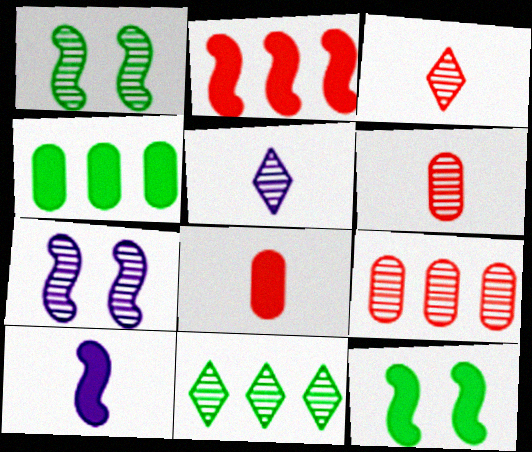[[1, 5, 9], 
[2, 10, 12], 
[6, 7, 11]]